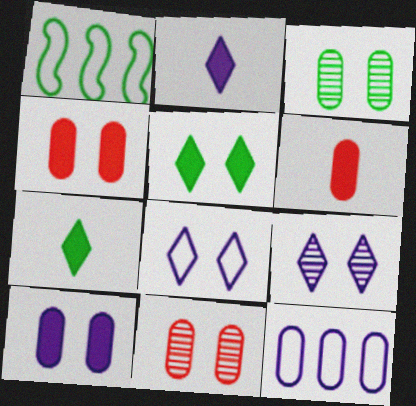[[1, 2, 11], 
[1, 3, 7], 
[1, 6, 9], 
[3, 6, 12]]